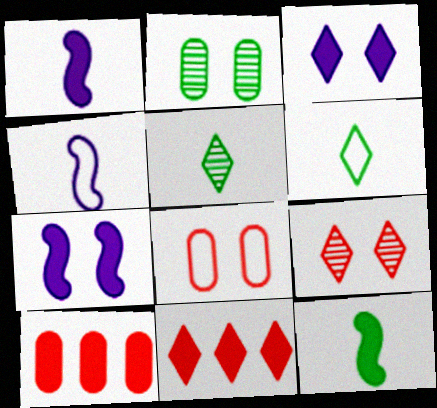[[2, 4, 11], 
[3, 10, 12]]